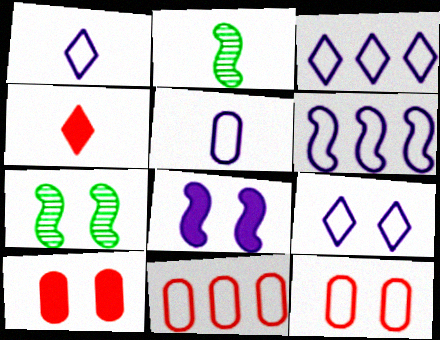[[1, 3, 9], 
[2, 3, 10], 
[2, 4, 5], 
[5, 6, 9], 
[7, 9, 10]]